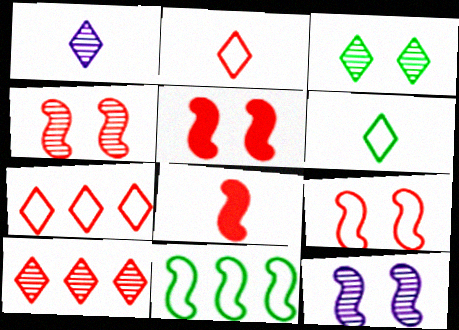[[1, 3, 10], 
[4, 5, 9], 
[8, 11, 12]]